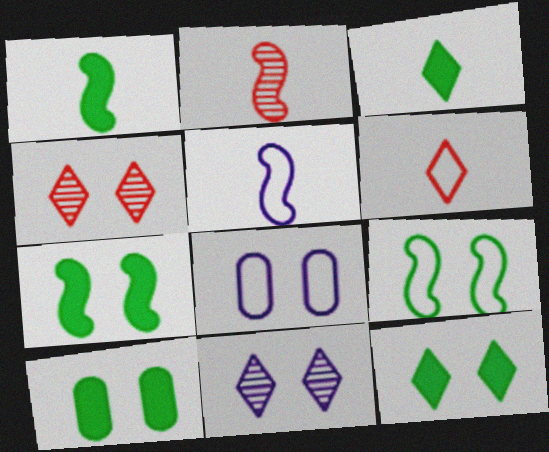[[1, 2, 5], 
[4, 7, 8], 
[7, 10, 12]]